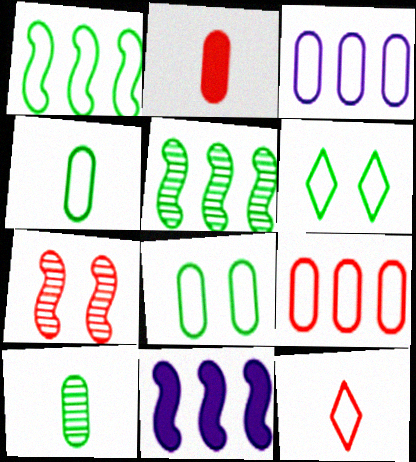[[1, 4, 6]]